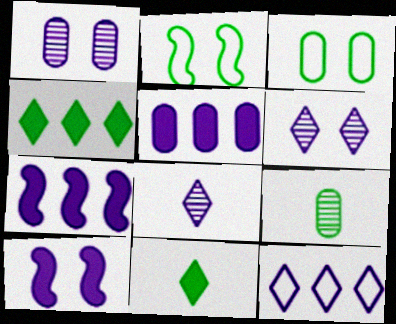[[2, 4, 9]]